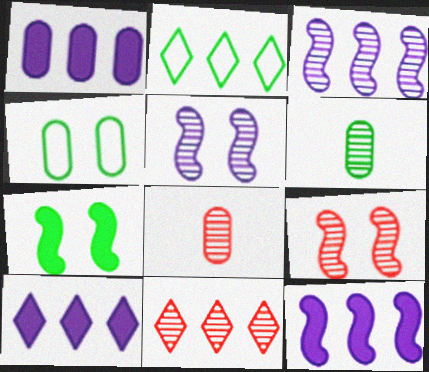[[1, 4, 8], 
[1, 10, 12], 
[2, 6, 7], 
[2, 10, 11], 
[5, 6, 11], 
[8, 9, 11]]